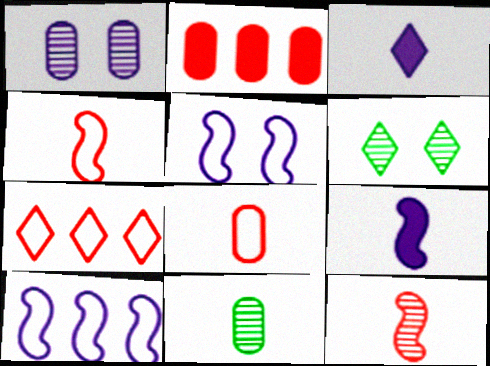[[1, 3, 10], 
[3, 4, 11], 
[3, 6, 7]]